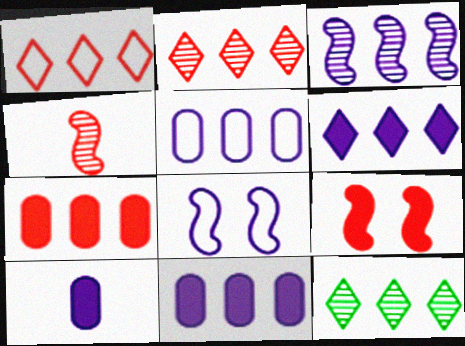[[1, 6, 12], 
[3, 5, 6]]